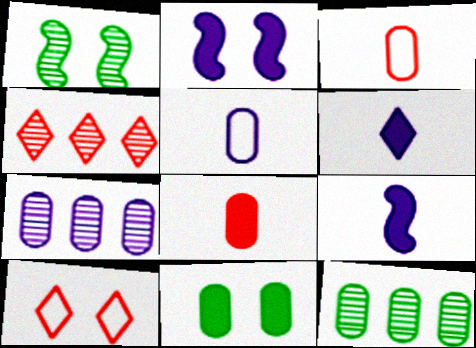[[3, 7, 11], 
[9, 10, 12]]